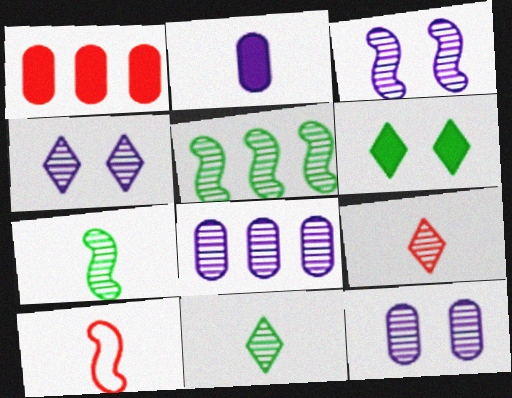[[2, 10, 11], 
[3, 4, 12], 
[5, 9, 12], 
[6, 8, 10]]